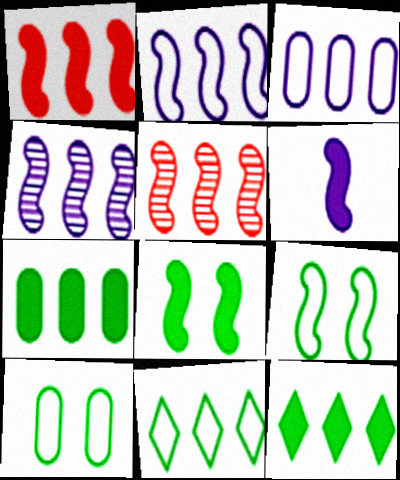[[1, 6, 8], 
[3, 5, 12], 
[5, 6, 9]]